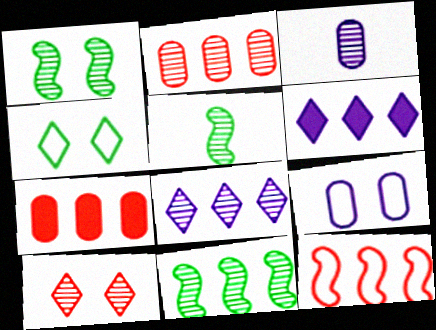[[1, 5, 11], 
[2, 8, 11], 
[3, 10, 11]]